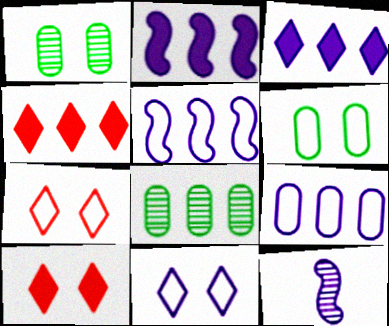[[4, 5, 8], 
[4, 6, 12]]